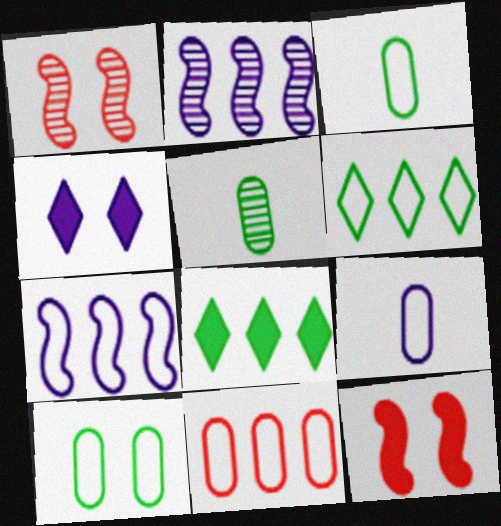[[1, 4, 10], 
[1, 8, 9], 
[2, 4, 9], 
[2, 8, 11], 
[6, 7, 11], 
[9, 10, 11]]